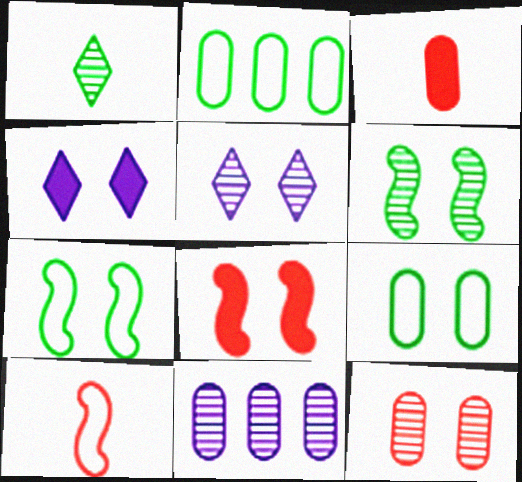[[3, 9, 11], 
[4, 7, 12], 
[5, 6, 12], 
[5, 8, 9]]